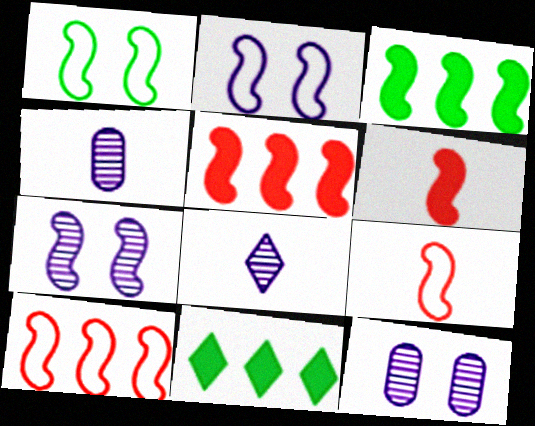[[3, 7, 9], 
[9, 11, 12]]